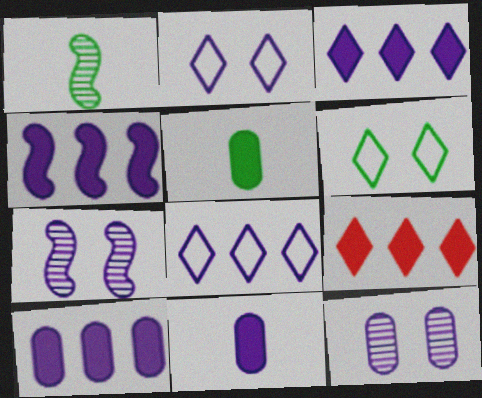[[3, 4, 10], 
[7, 8, 11]]